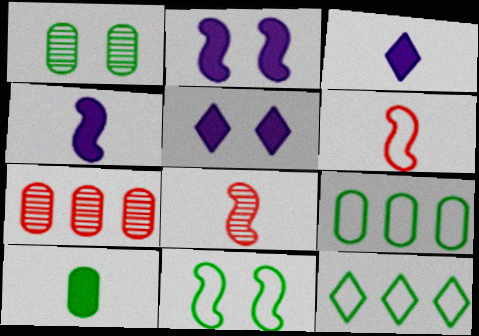[[1, 9, 10], 
[3, 7, 11], 
[5, 8, 9]]